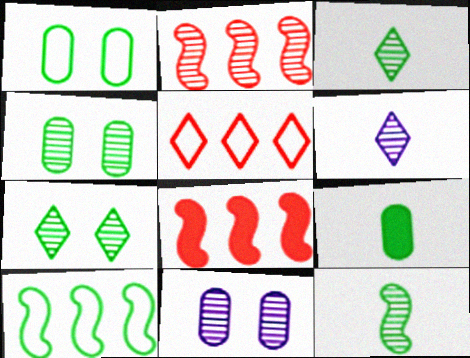[[1, 6, 8], 
[2, 3, 11], 
[2, 4, 6], 
[7, 9, 10]]